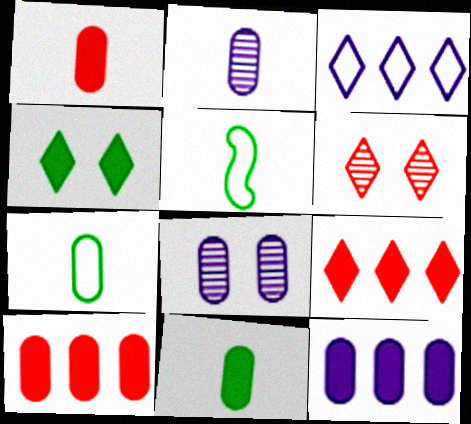[[1, 2, 7], 
[5, 6, 12], 
[5, 8, 9], 
[7, 8, 10]]